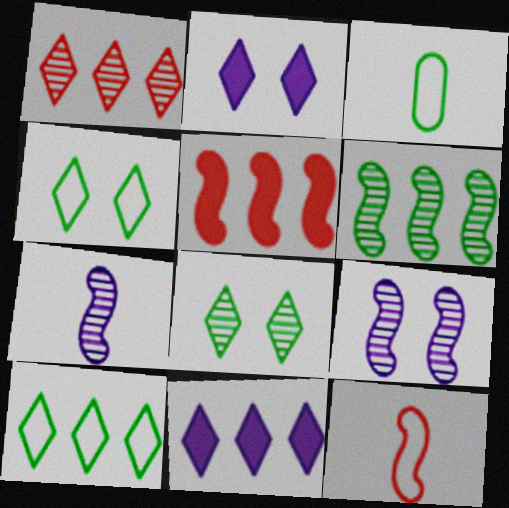[[1, 10, 11]]